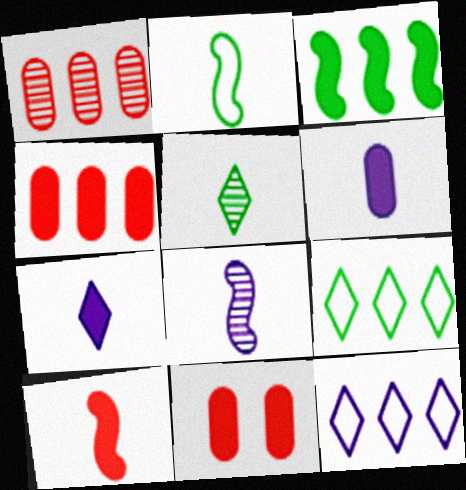[[1, 3, 12], 
[2, 8, 10], 
[3, 7, 11], 
[8, 9, 11]]